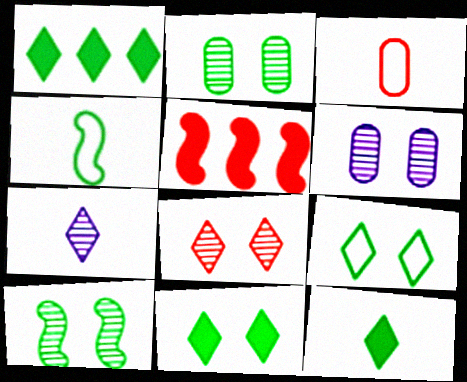[[1, 2, 4], 
[1, 11, 12], 
[3, 5, 8], 
[6, 8, 10]]